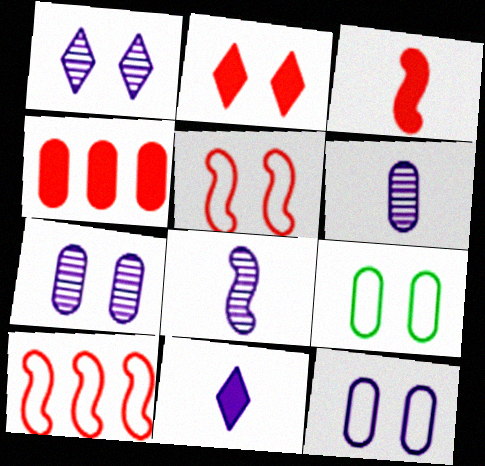[[2, 3, 4], 
[4, 6, 9]]